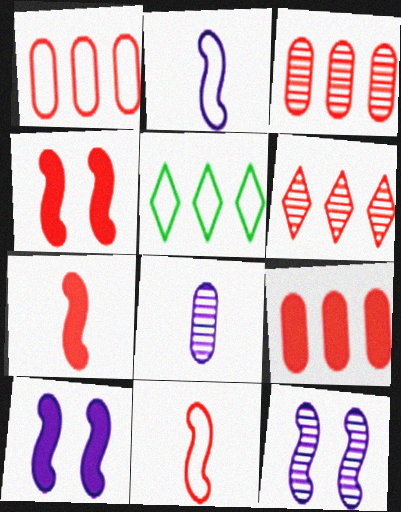[[1, 3, 9], 
[4, 5, 8]]